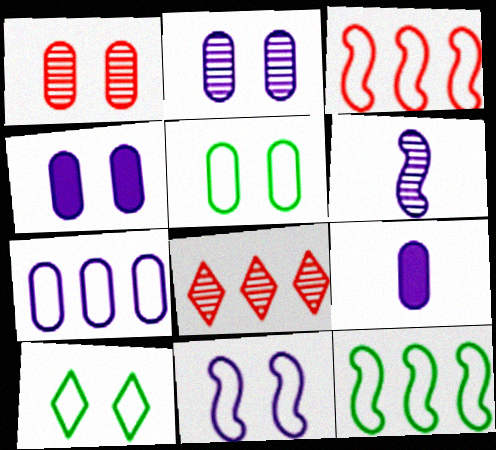[[1, 4, 5], 
[2, 7, 9]]